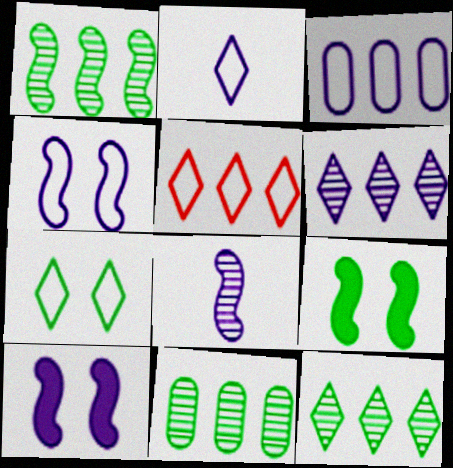[[1, 11, 12], 
[2, 3, 4], 
[2, 5, 7]]